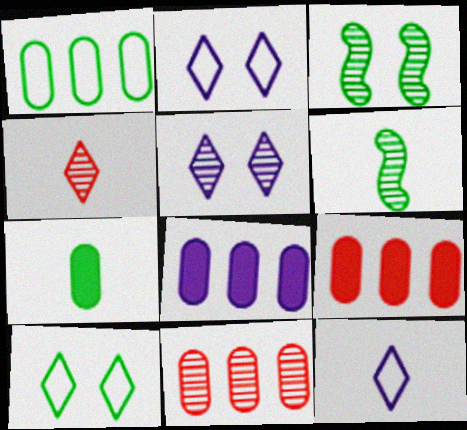[[1, 8, 11], 
[2, 6, 9], 
[3, 9, 12], 
[5, 6, 11]]